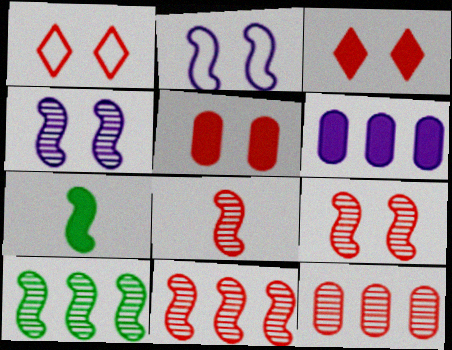[[1, 5, 9], 
[2, 7, 11], 
[3, 6, 7], 
[4, 8, 10], 
[8, 9, 11]]